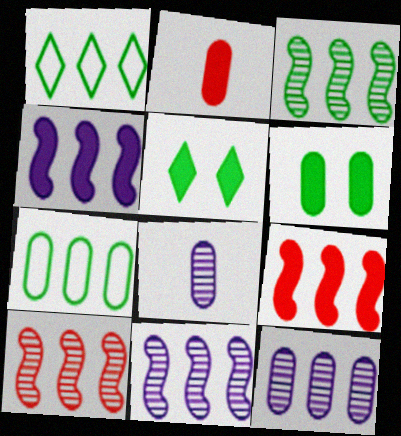[[1, 9, 12], 
[2, 4, 5], 
[3, 10, 11]]